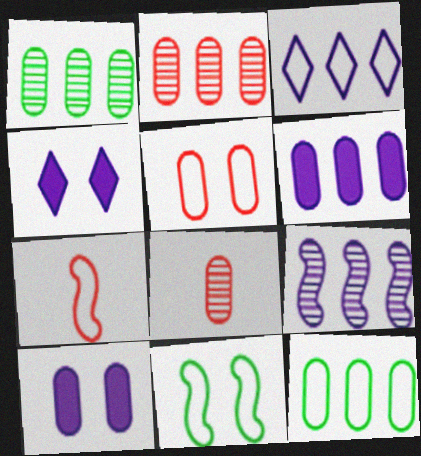[[1, 4, 7], 
[2, 6, 12], 
[3, 6, 9], 
[8, 10, 12]]